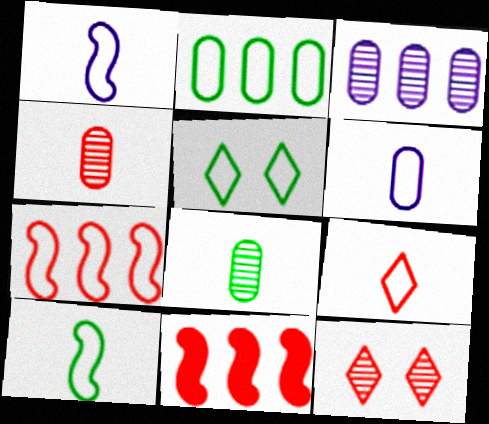[[2, 5, 10], 
[5, 6, 7], 
[6, 9, 10]]